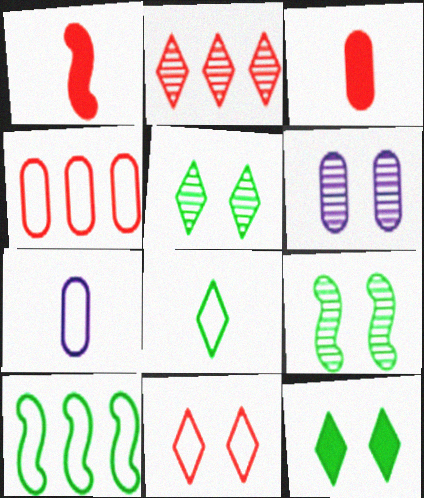[[7, 10, 11]]